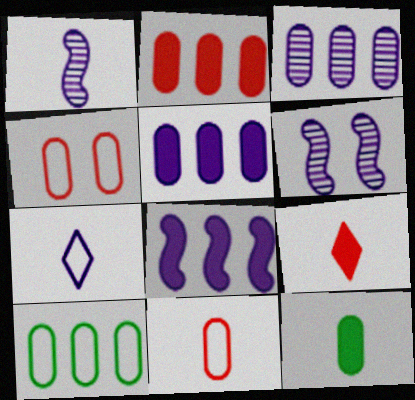[[2, 3, 10], 
[3, 4, 12], 
[5, 6, 7], 
[6, 9, 10]]